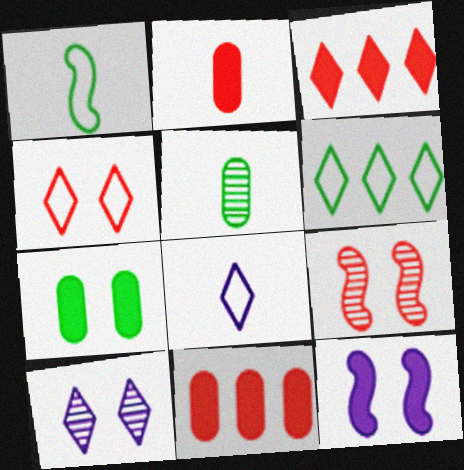[[1, 10, 11], 
[4, 6, 8]]